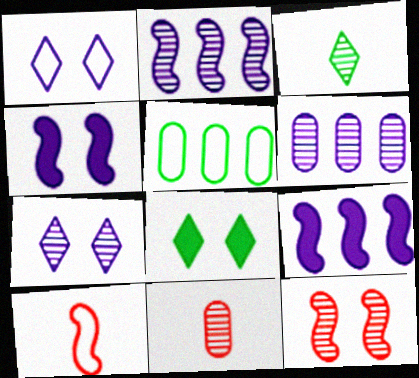[[1, 5, 10], 
[3, 6, 12], 
[6, 8, 10]]